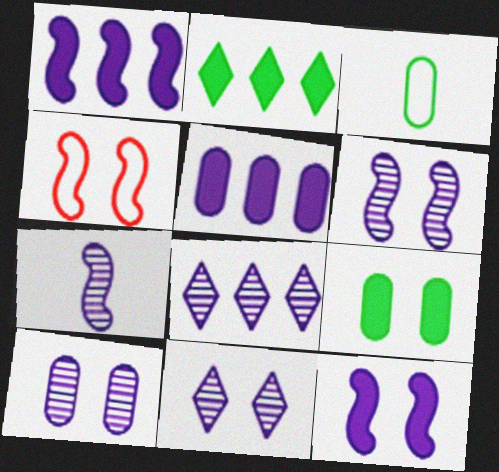[[4, 9, 11], 
[6, 10, 11], 
[7, 8, 10]]